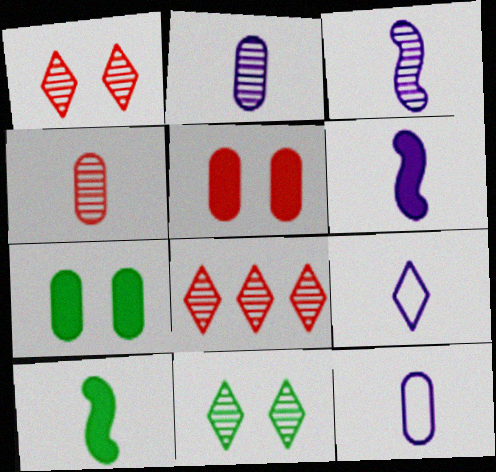[[2, 6, 9], 
[4, 9, 10]]